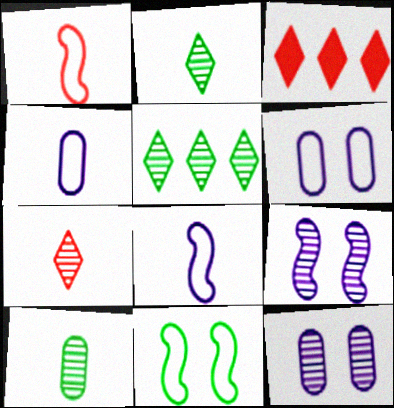[]